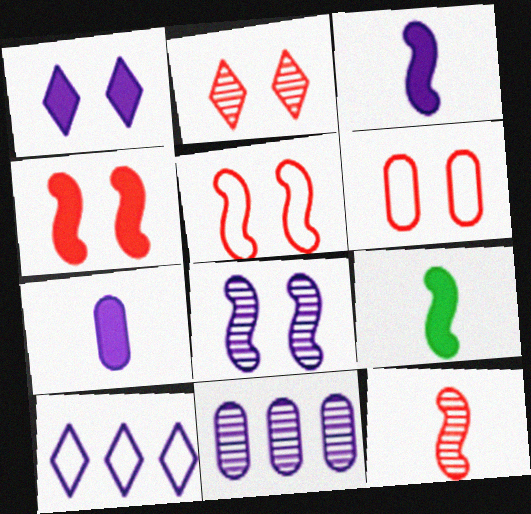[[2, 4, 6], 
[7, 8, 10]]